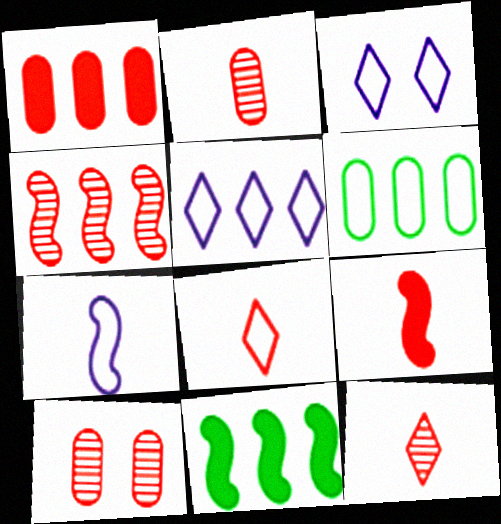[[2, 3, 11], 
[2, 8, 9], 
[4, 10, 12]]